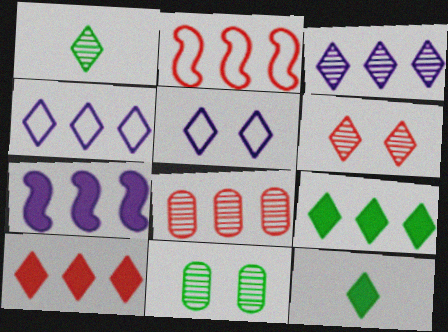[[1, 3, 6], 
[1, 5, 10], 
[2, 8, 10], 
[4, 6, 12]]